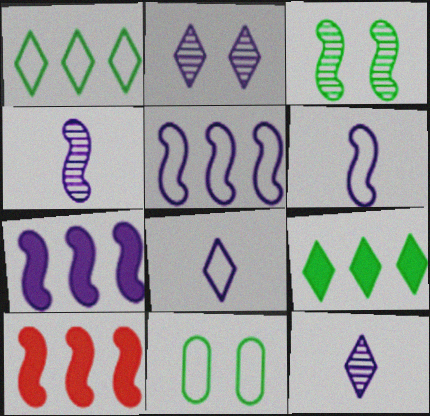[[3, 6, 10], 
[10, 11, 12]]